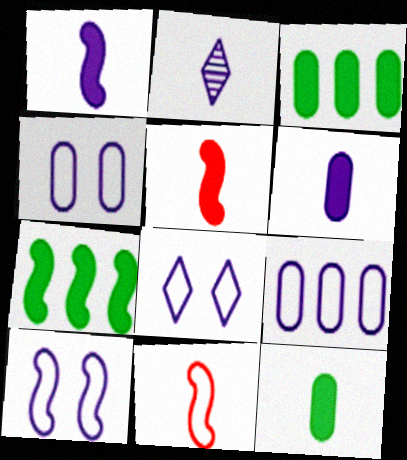[[2, 11, 12], 
[4, 8, 10]]